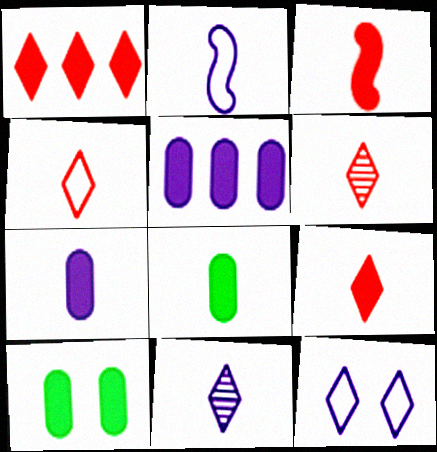[[2, 6, 8], 
[2, 7, 11], 
[4, 6, 9]]